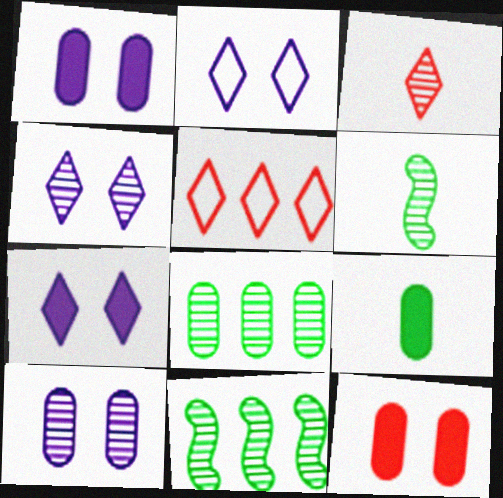[[1, 5, 6], 
[2, 4, 7], 
[3, 10, 11]]